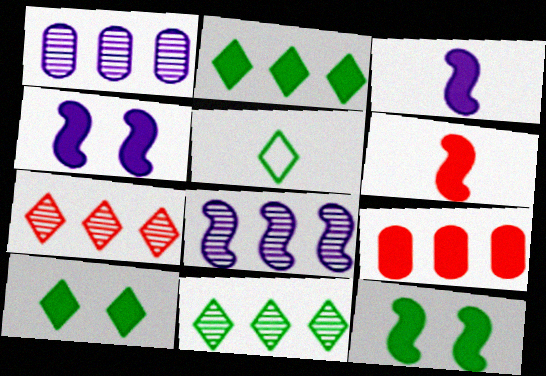[[3, 9, 10], 
[5, 10, 11]]